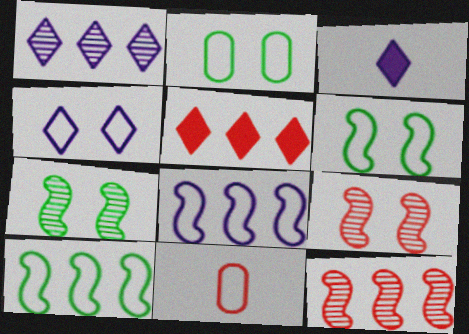[[1, 3, 4], 
[2, 3, 12], 
[4, 10, 11], 
[5, 9, 11]]